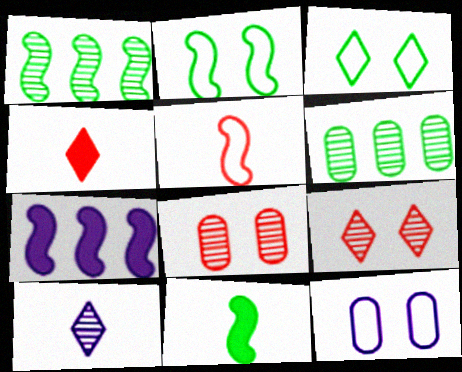[[1, 2, 11], 
[1, 4, 12], 
[1, 8, 10], 
[3, 6, 11], 
[7, 10, 12]]